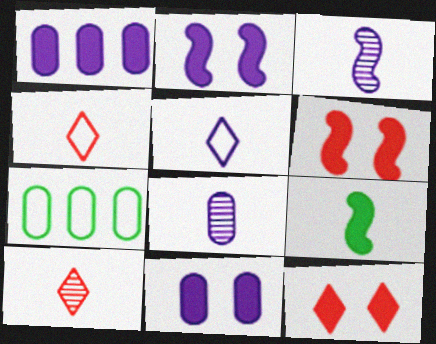[[1, 9, 12], 
[2, 7, 10], 
[3, 7, 12], 
[4, 8, 9]]